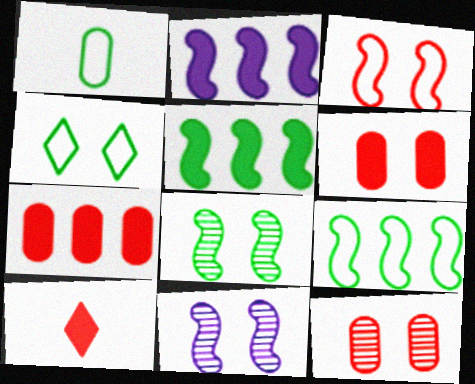[[1, 4, 9], 
[4, 6, 11]]